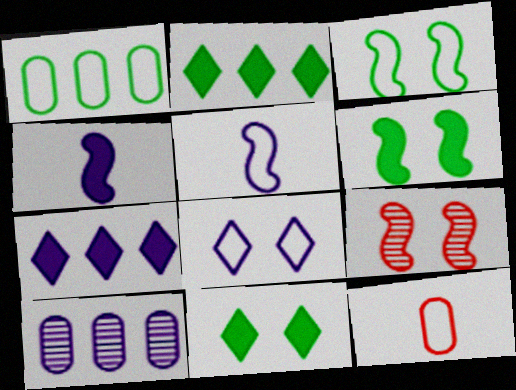[[4, 8, 10]]